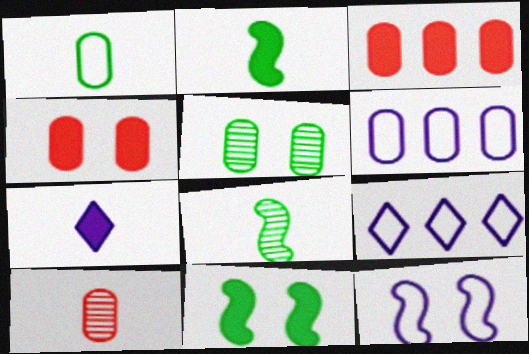[[3, 7, 11], 
[4, 8, 9], 
[9, 10, 11]]